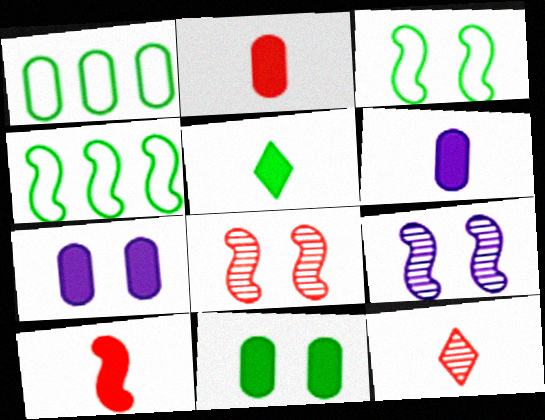[[4, 7, 12], 
[4, 9, 10], 
[5, 6, 10]]